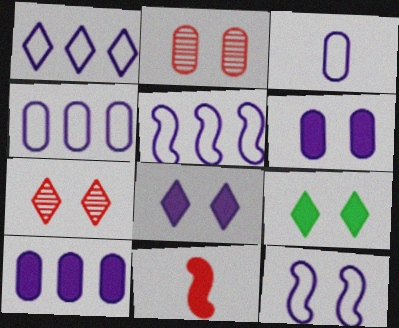[[1, 3, 12], 
[1, 4, 5], 
[2, 9, 12], 
[9, 10, 11]]